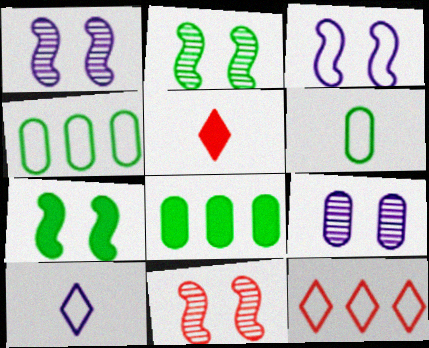[[1, 2, 11], 
[1, 4, 5], 
[3, 6, 12], 
[3, 7, 11], 
[8, 10, 11]]